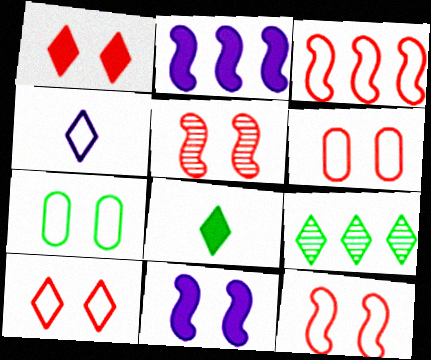[[1, 4, 9], 
[1, 5, 6], 
[3, 4, 7], 
[6, 10, 12]]